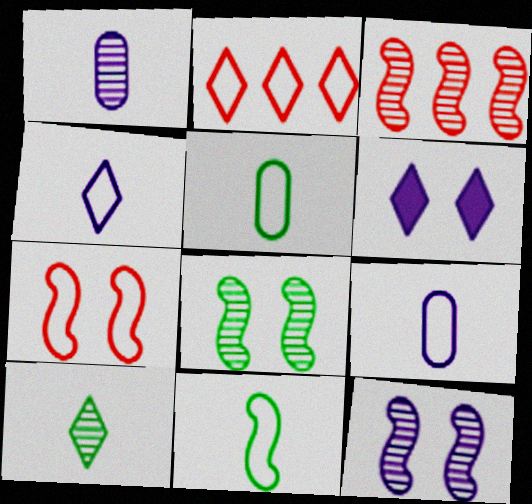[[2, 6, 10], 
[3, 5, 6]]